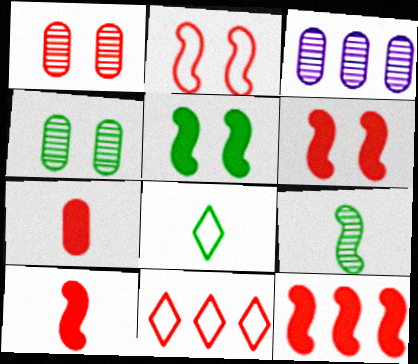[[1, 10, 11], 
[3, 6, 8], 
[6, 10, 12]]